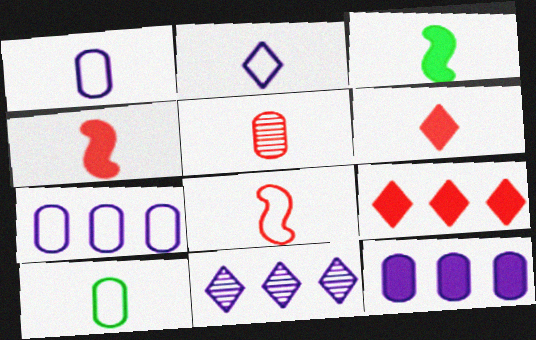[[2, 3, 5], 
[2, 8, 10], 
[5, 6, 8]]